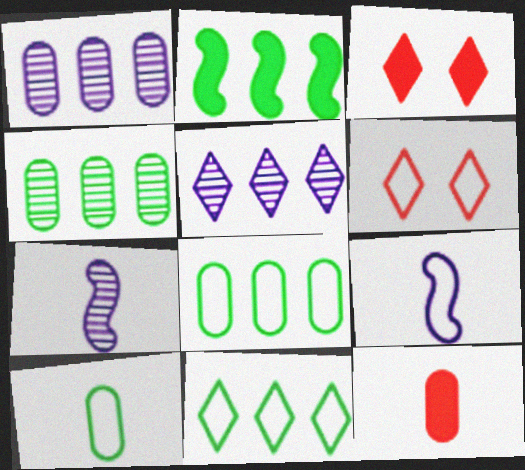[[2, 4, 11], 
[3, 4, 9], 
[3, 7, 8], 
[6, 8, 9]]